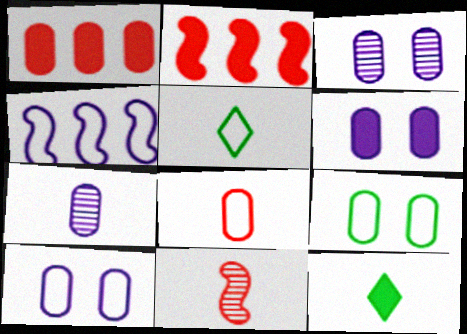[[1, 7, 9], 
[2, 3, 5], 
[2, 6, 12], 
[3, 6, 10]]